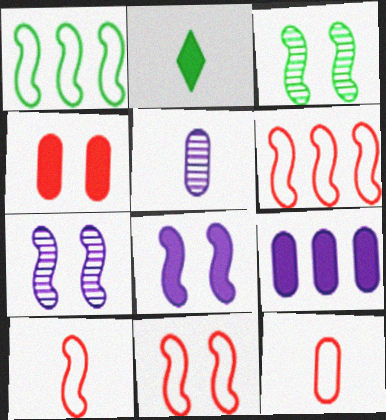[[2, 5, 10], 
[3, 8, 11], 
[6, 10, 11]]